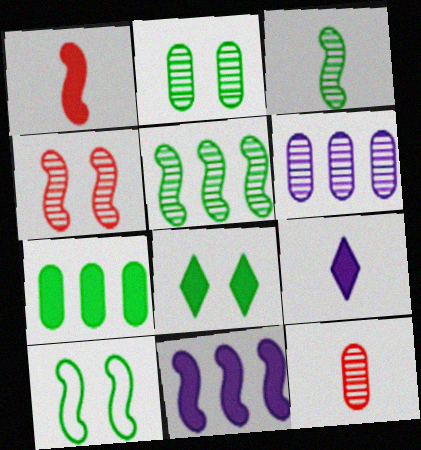[[2, 6, 12], 
[2, 8, 10]]